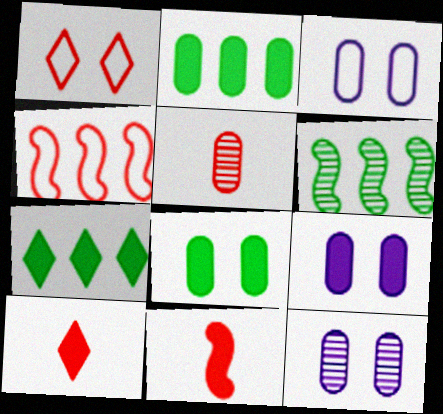[[2, 3, 5], 
[3, 6, 10], 
[3, 9, 12], 
[7, 9, 11]]